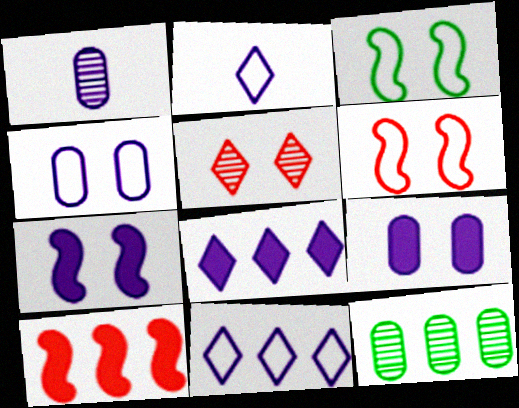[[1, 7, 11], 
[3, 5, 9], 
[10, 11, 12]]